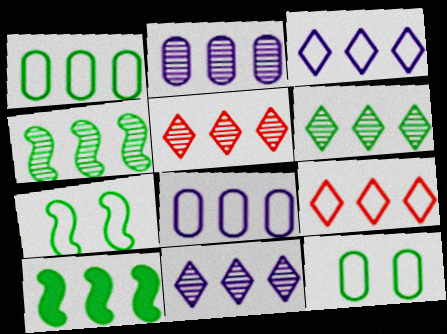[[1, 6, 10], 
[2, 4, 5], 
[2, 9, 10], 
[5, 6, 11], 
[5, 8, 10]]